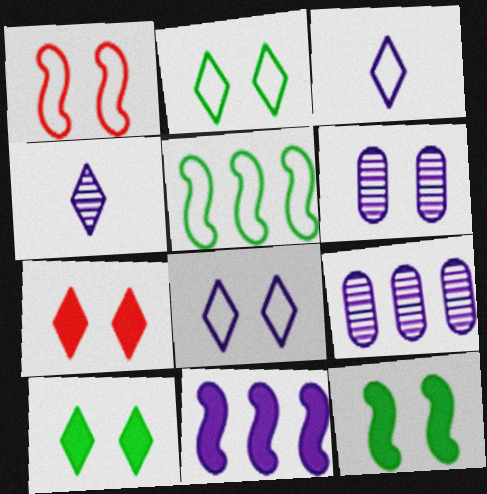[[1, 6, 10], 
[3, 6, 11]]